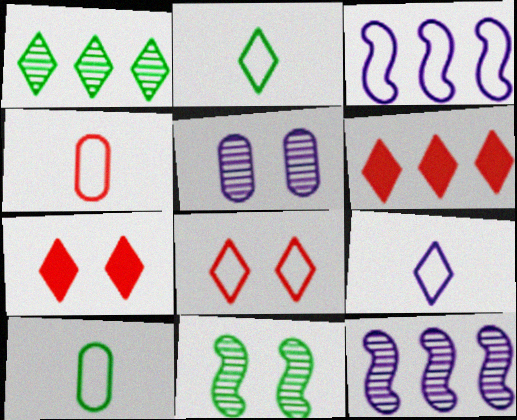[[1, 7, 9], 
[3, 8, 10], 
[7, 10, 12]]